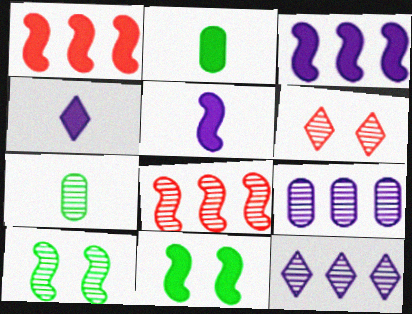[[1, 5, 11]]